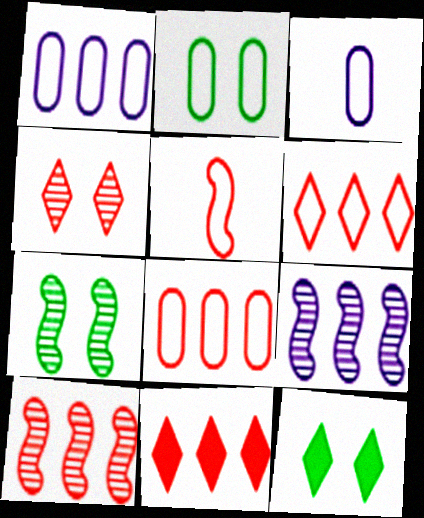[[2, 3, 8], 
[2, 7, 12], 
[3, 7, 11], 
[3, 10, 12], 
[8, 10, 11]]